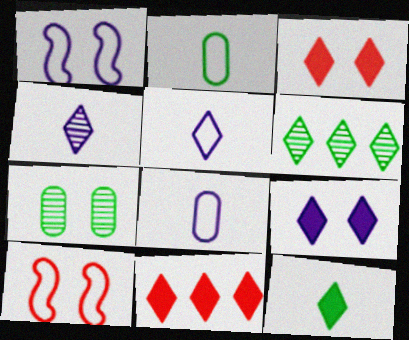[[1, 3, 7], 
[3, 5, 6], 
[7, 9, 10], 
[9, 11, 12]]